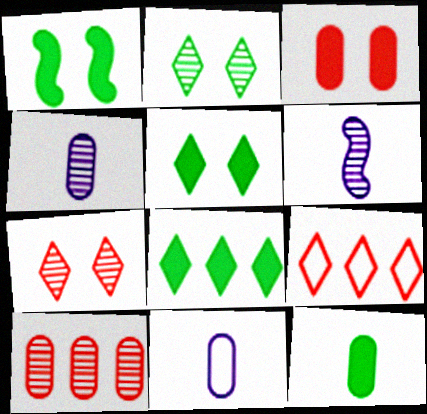[[1, 4, 9], 
[1, 8, 12], 
[2, 6, 10]]